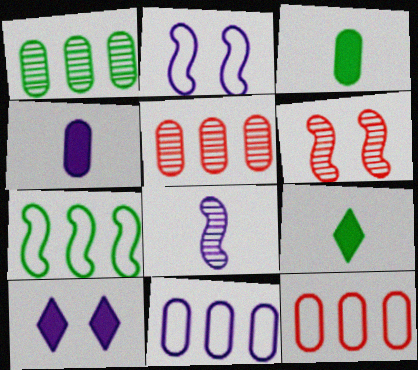[[2, 5, 9], 
[6, 9, 11], 
[8, 10, 11]]